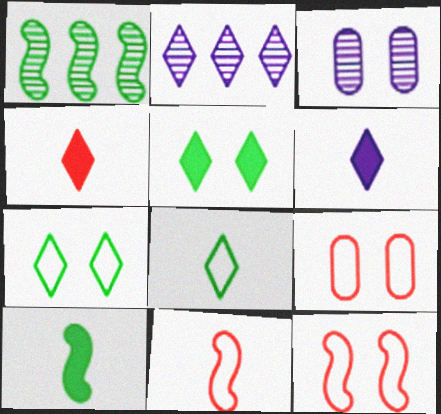[[1, 6, 9], 
[2, 4, 7], 
[2, 9, 10], 
[3, 5, 12]]